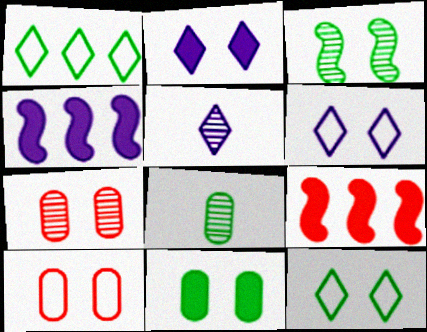[[2, 3, 10], 
[3, 11, 12], 
[6, 8, 9]]